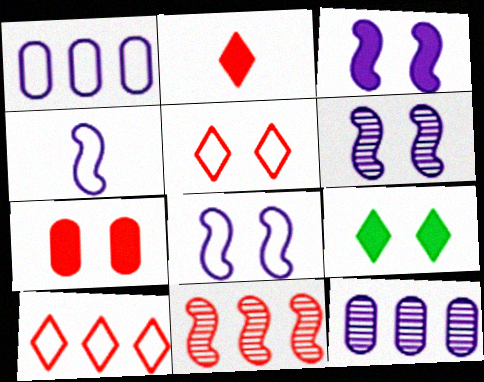[[3, 6, 8], 
[3, 7, 9]]